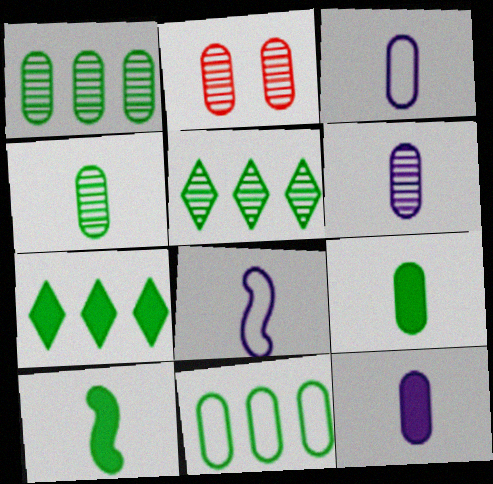[[1, 2, 6], 
[2, 7, 8], 
[2, 11, 12], 
[3, 6, 12]]